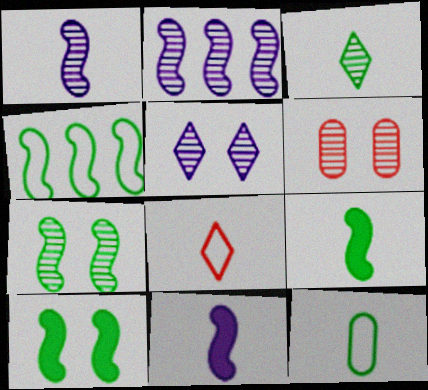[[2, 3, 6], 
[3, 9, 12], 
[4, 7, 9], 
[5, 6, 7]]